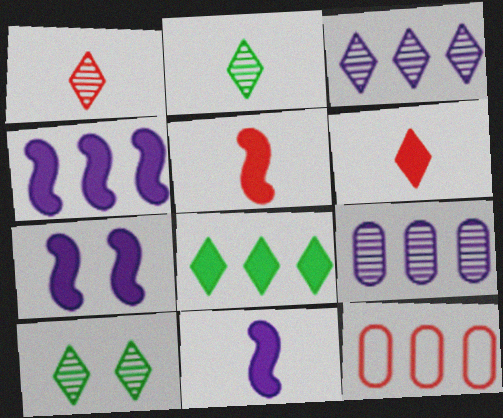[[1, 3, 10], 
[2, 7, 12], 
[4, 7, 11], 
[10, 11, 12]]